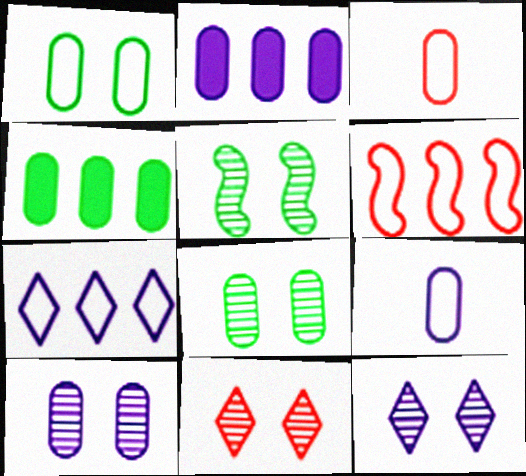[[2, 3, 8], 
[2, 9, 10], 
[3, 4, 10], 
[5, 10, 11]]